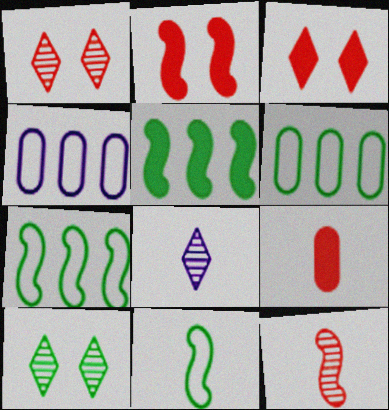[[2, 6, 8], 
[8, 9, 11]]